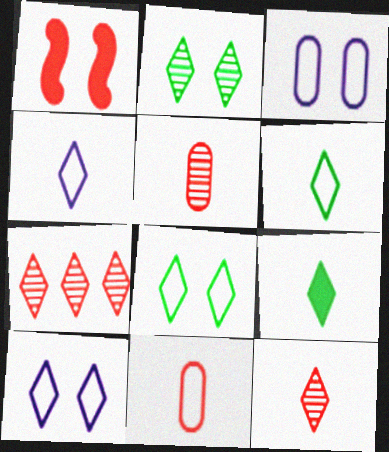[[1, 2, 3], 
[1, 7, 11], 
[4, 9, 12], 
[7, 9, 10]]